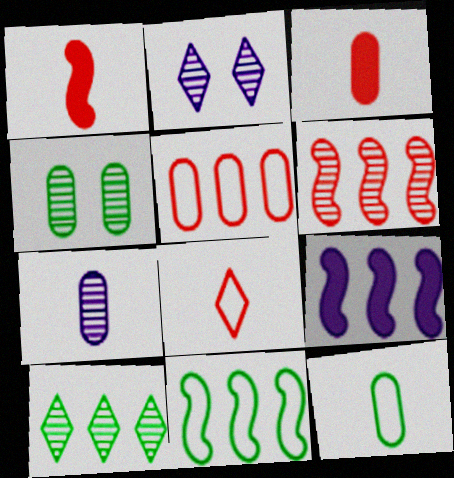[[2, 3, 11], 
[3, 7, 12], 
[4, 8, 9], 
[5, 9, 10], 
[6, 9, 11]]